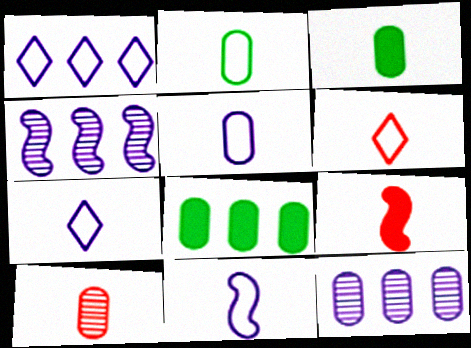[[2, 6, 11], 
[3, 5, 10], 
[5, 7, 11], 
[6, 9, 10]]